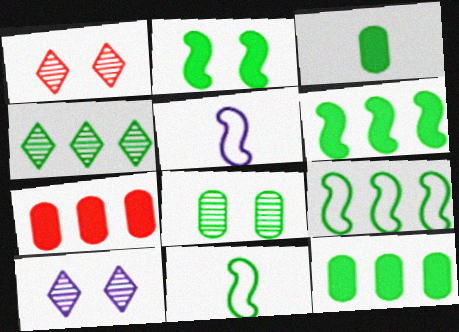[[1, 5, 12], 
[4, 9, 12], 
[7, 10, 11]]